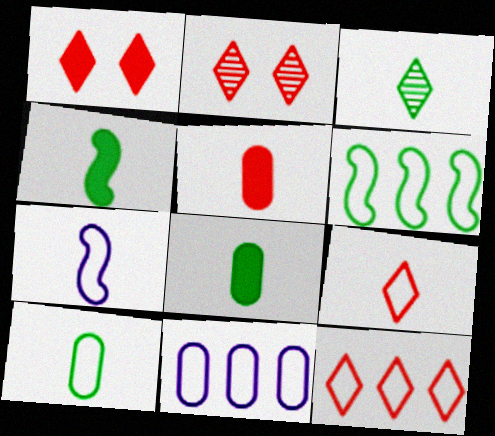[[2, 4, 11], 
[3, 4, 10], 
[3, 5, 7], 
[6, 11, 12], 
[7, 9, 10]]